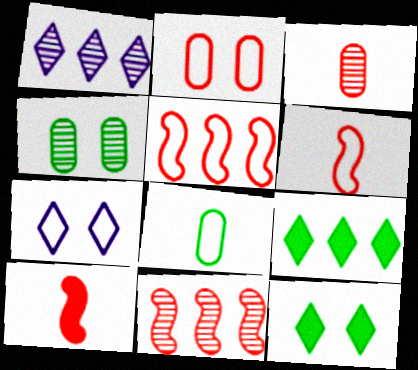[[5, 7, 8]]